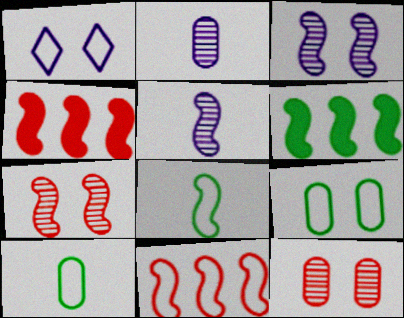[[1, 10, 11], 
[3, 4, 8]]